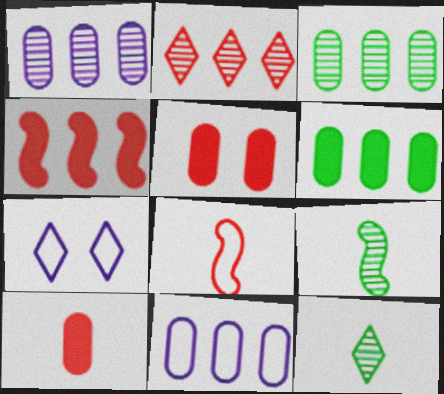[[2, 5, 8]]